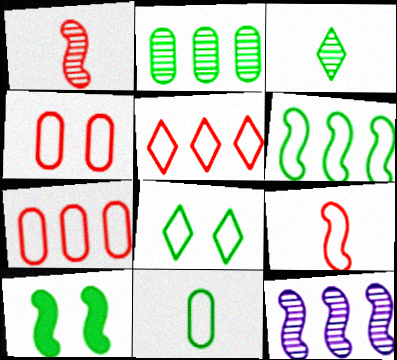[[4, 5, 9], 
[6, 8, 11], 
[9, 10, 12]]